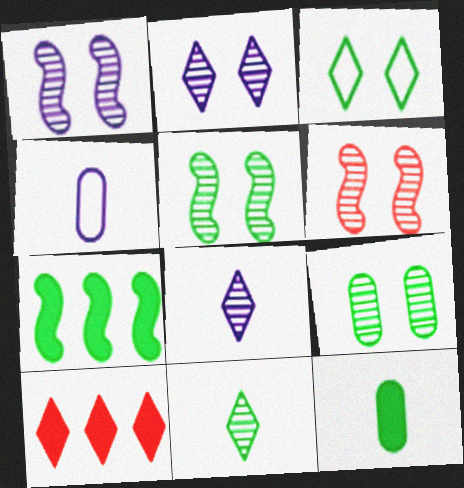[[1, 5, 6], 
[2, 6, 9], 
[3, 8, 10], 
[4, 5, 10]]